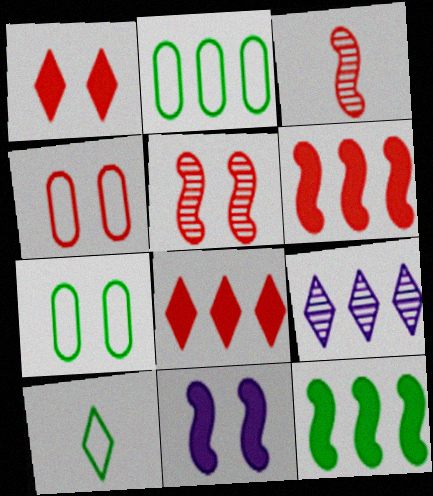[[1, 4, 5], 
[1, 9, 10], 
[2, 6, 9], 
[3, 4, 8]]